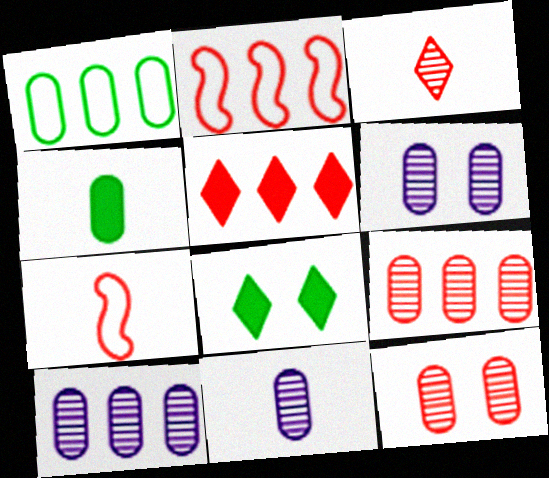[[2, 5, 9], 
[2, 8, 11], 
[5, 7, 12], 
[6, 10, 11], 
[7, 8, 10]]